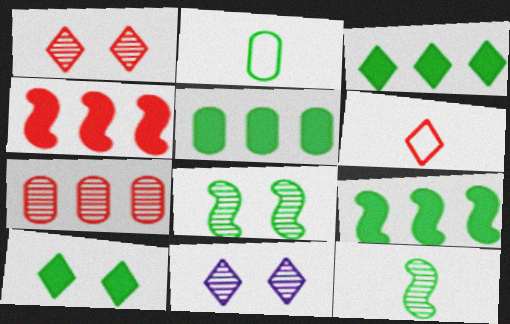[[2, 3, 8], 
[2, 4, 11], 
[3, 5, 9], 
[3, 6, 11], 
[7, 11, 12]]